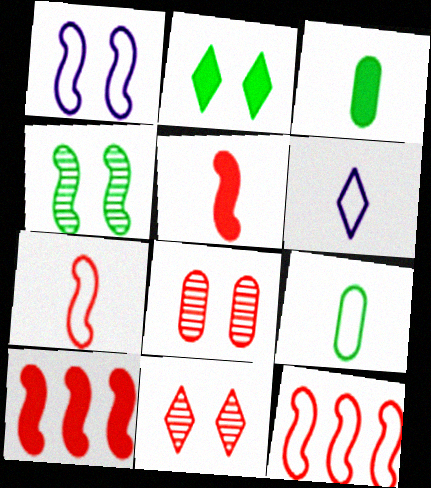[[1, 2, 8], 
[6, 7, 9]]